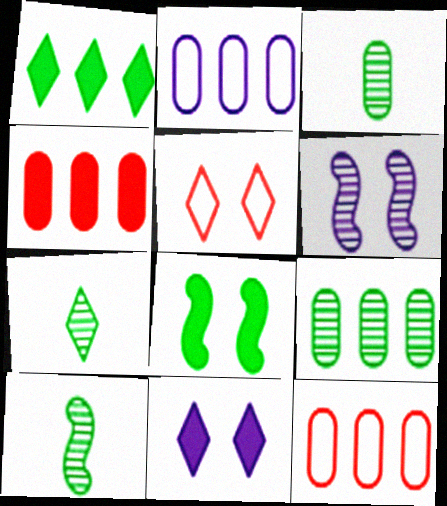[[2, 4, 9], 
[3, 7, 10], 
[10, 11, 12]]